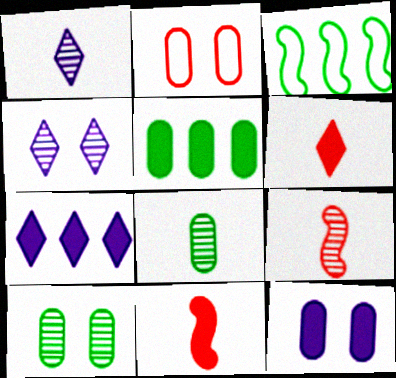[[1, 8, 9], 
[2, 10, 12]]